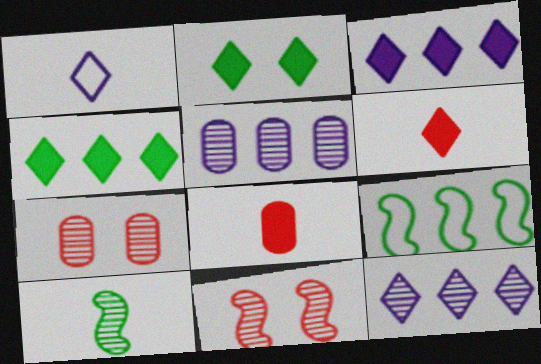[[1, 8, 10], 
[2, 3, 6], 
[7, 10, 12]]